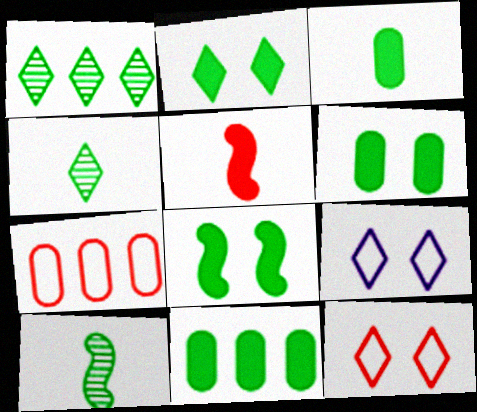[[2, 6, 8], 
[3, 6, 11]]